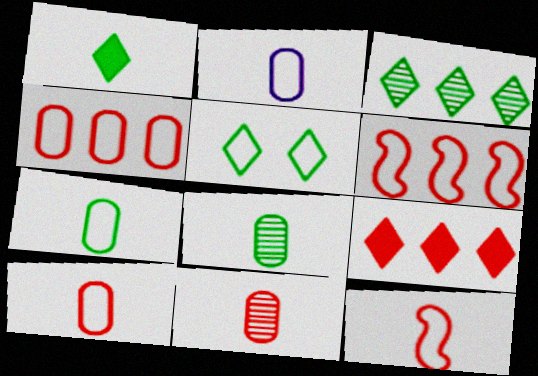[[1, 3, 5], 
[2, 5, 6], 
[2, 7, 10]]